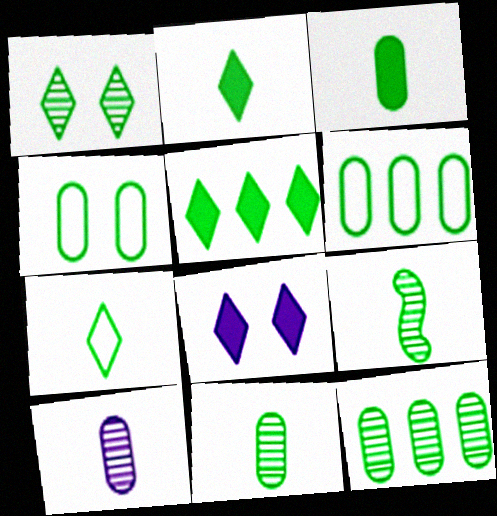[[1, 5, 7], 
[1, 9, 12], 
[3, 4, 12], 
[3, 7, 9], 
[4, 5, 9]]